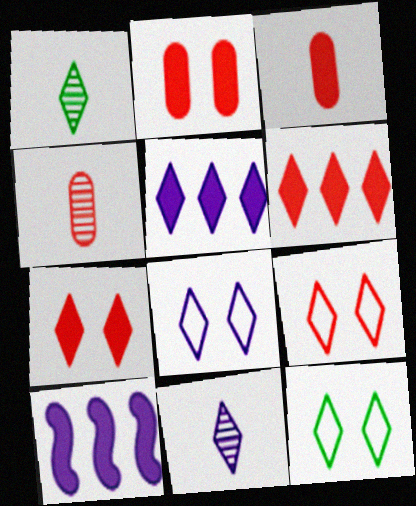[[1, 5, 9], 
[1, 6, 8], 
[4, 10, 12], 
[5, 8, 11], 
[6, 11, 12], 
[8, 9, 12]]